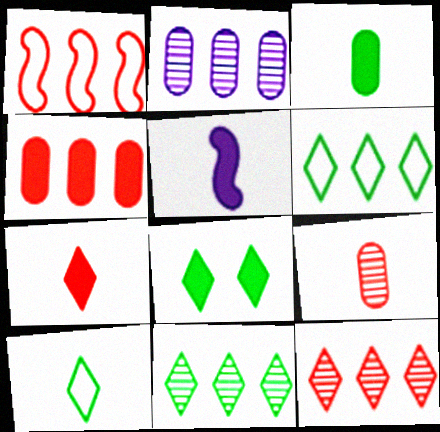[[1, 4, 12], 
[3, 5, 7], 
[4, 5, 8], 
[5, 9, 10], 
[8, 10, 11]]